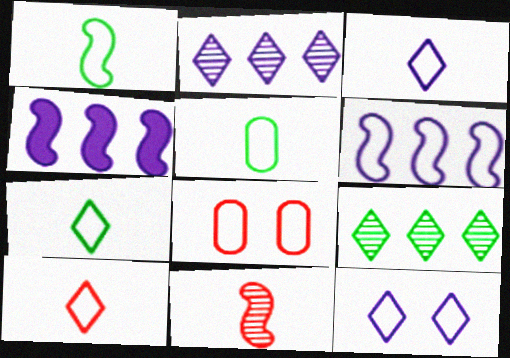[[1, 5, 7], 
[3, 7, 10], 
[6, 7, 8]]